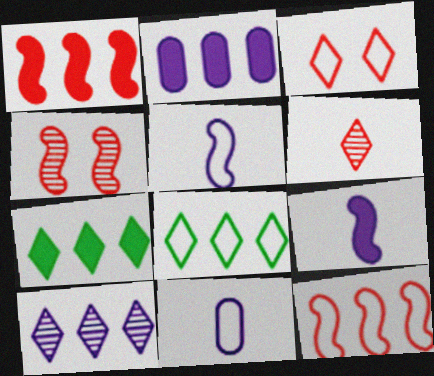[[1, 2, 7], 
[4, 7, 11]]